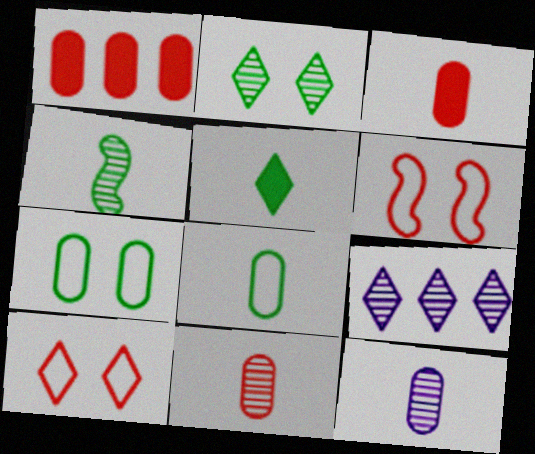[[1, 7, 12], 
[3, 8, 12], 
[4, 5, 8], 
[5, 9, 10]]